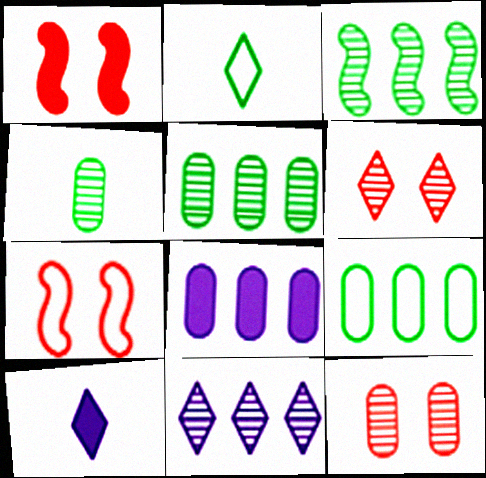[[5, 7, 10]]